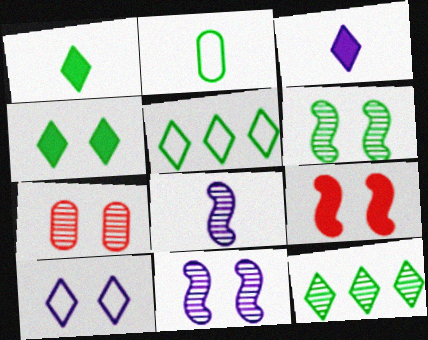[[7, 8, 12]]